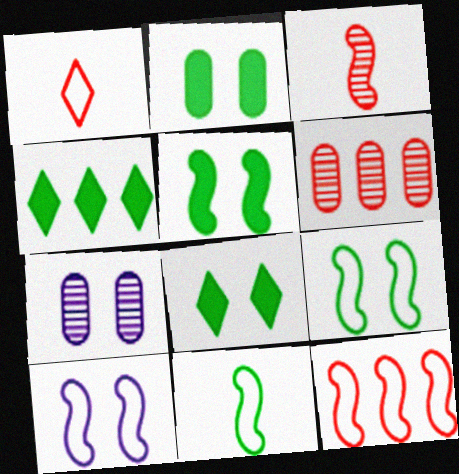[[2, 5, 8], 
[10, 11, 12]]